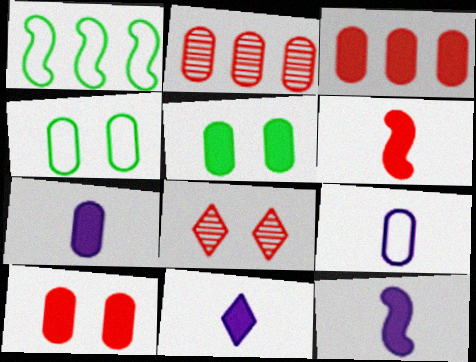[[1, 7, 8], 
[2, 4, 7], 
[2, 5, 9], 
[3, 5, 7], 
[7, 11, 12]]